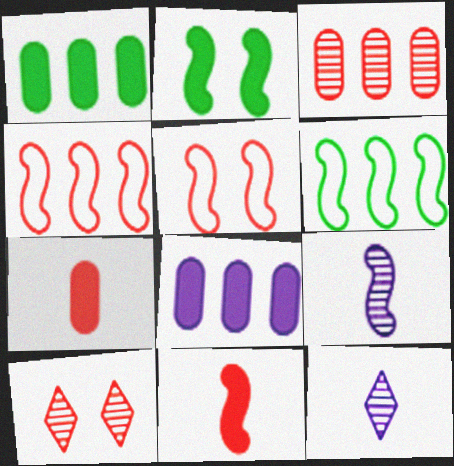[[1, 5, 12], 
[2, 4, 9], 
[4, 7, 10]]